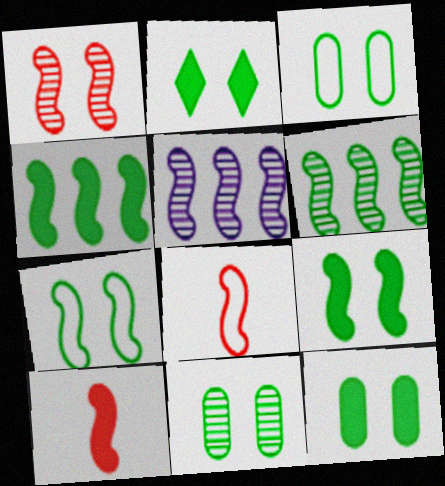[[2, 7, 11], 
[2, 9, 12], 
[3, 11, 12], 
[5, 7, 10], 
[5, 8, 9]]